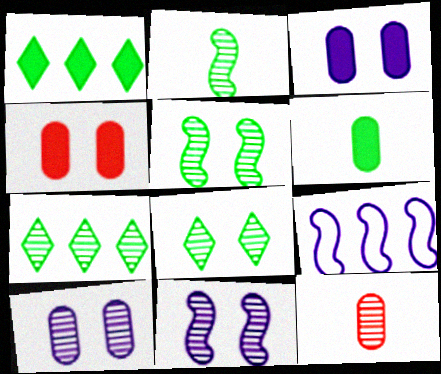[[7, 11, 12]]